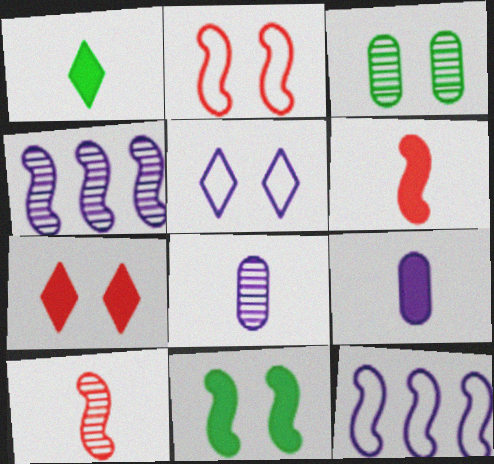[[1, 6, 9], 
[4, 5, 9], 
[10, 11, 12]]